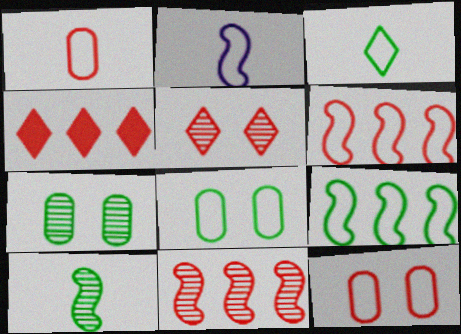[[1, 2, 3], 
[2, 4, 7], 
[3, 8, 9]]